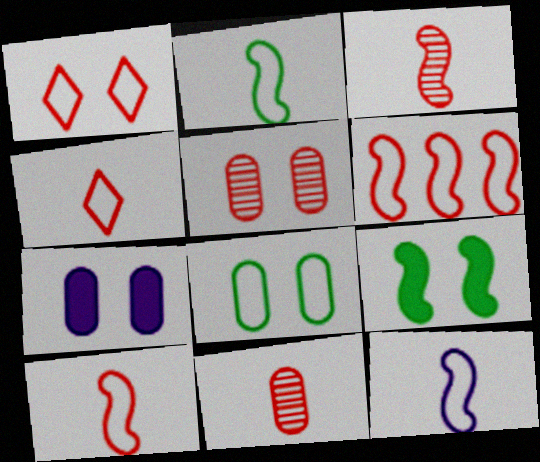[[2, 10, 12], 
[5, 7, 8]]